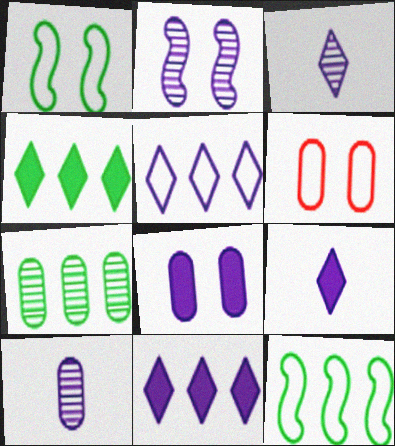[[4, 7, 12]]